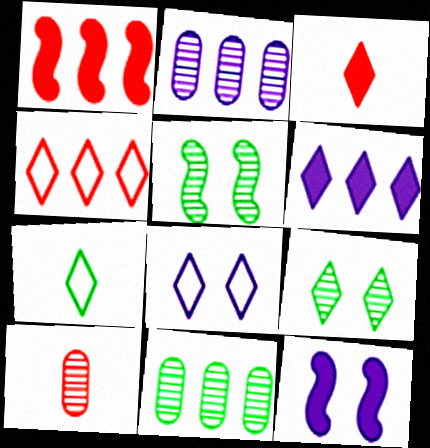[[4, 7, 8]]